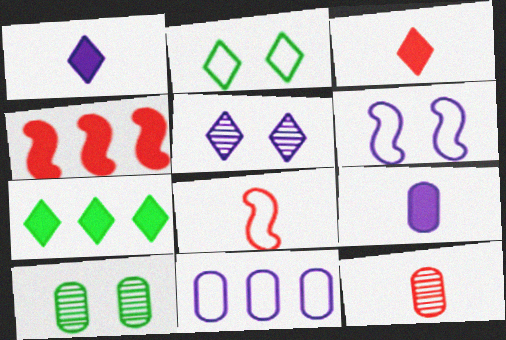[[2, 8, 11], 
[3, 8, 12], 
[6, 7, 12]]